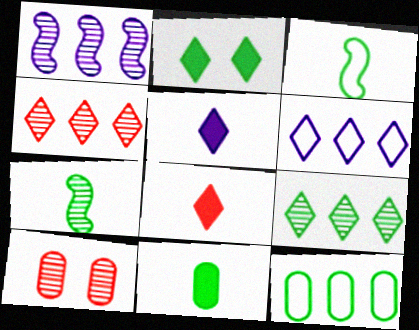[[2, 7, 12]]